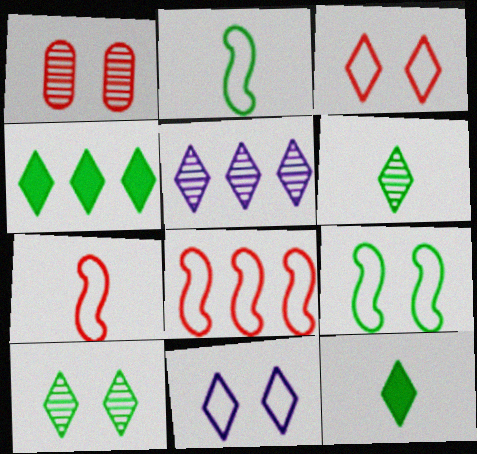[[3, 5, 12]]